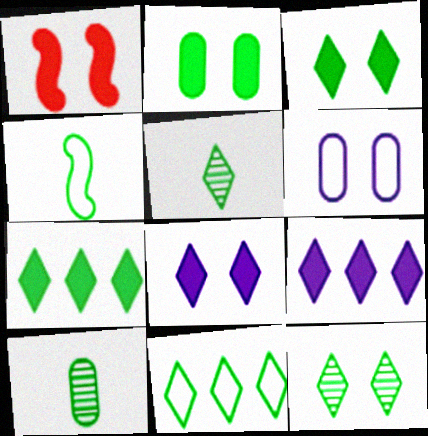[[1, 2, 8], 
[1, 6, 12], 
[3, 5, 11]]